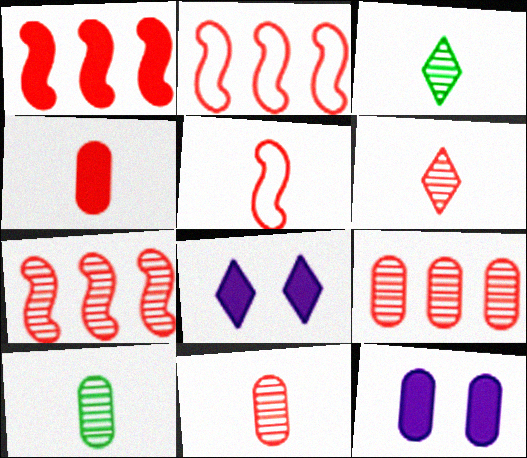[[1, 2, 7], 
[2, 3, 12], 
[2, 8, 10], 
[4, 5, 6]]